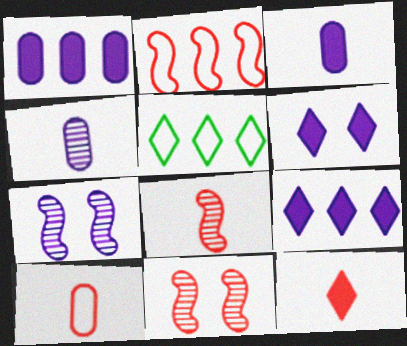[[3, 5, 11], 
[8, 10, 12]]